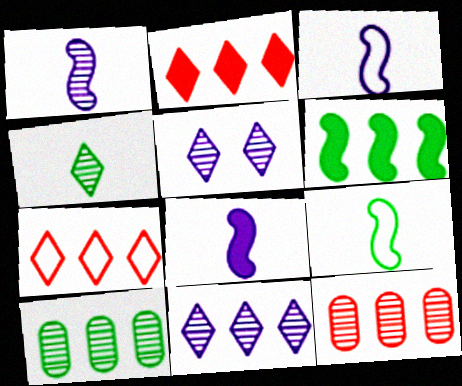[[1, 3, 8]]